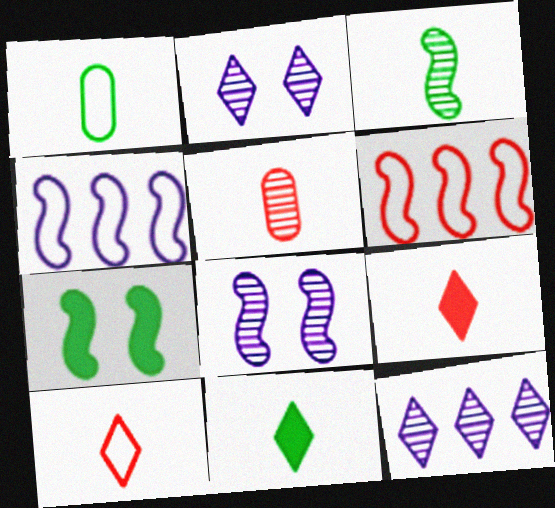[[1, 3, 11]]